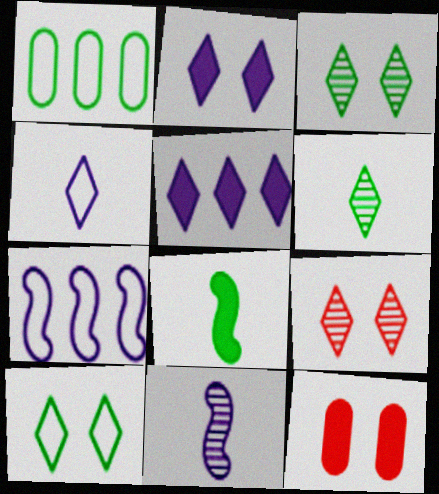[[1, 3, 8], 
[2, 9, 10], 
[5, 8, 12], 
[6, 7, 12]]